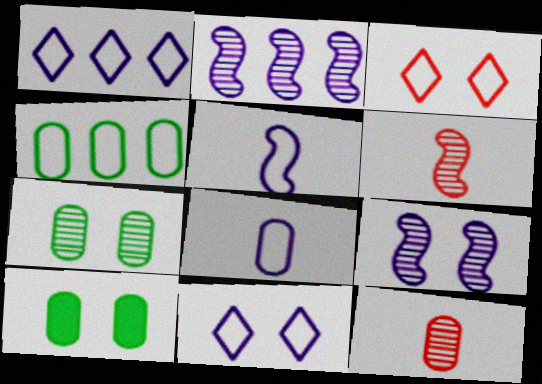[[1, 6, 10], 
[3, 4, 5], 
[3, 9, 10]]